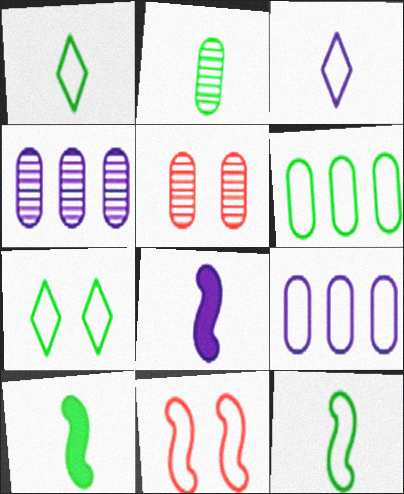[[1, 2, 10], 
[1, 9, 11], 
[2, 4, 5], 
[3, 6, 11], 
[6, 7, 12]]